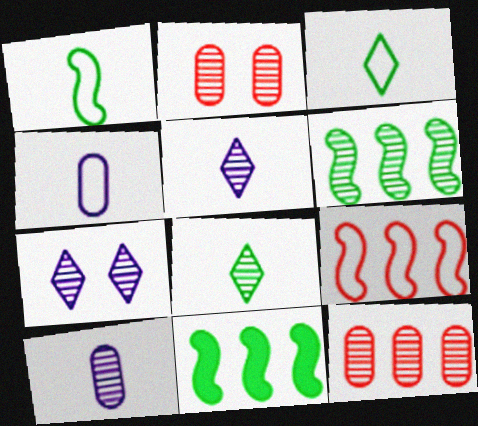[[2, 5, 6]]